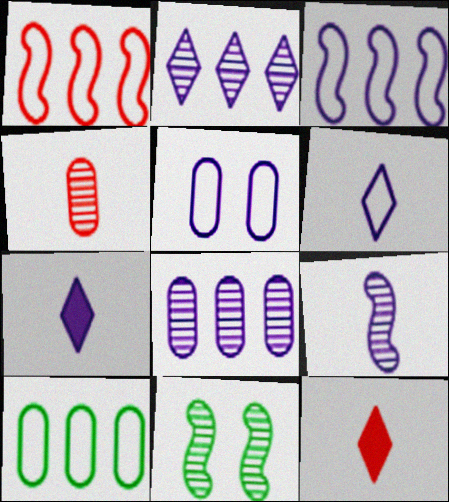[[2, 4, 11], 
[3, 5, 6]]